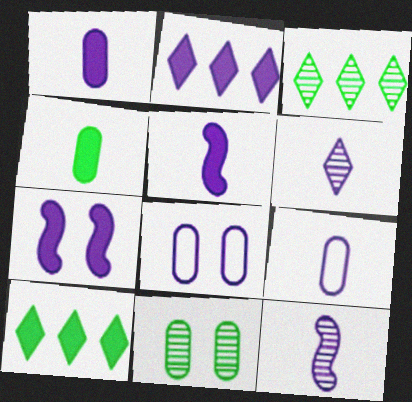[[1, 2, 7], 
[2, 8, 12], 
[5, 6, 9]]